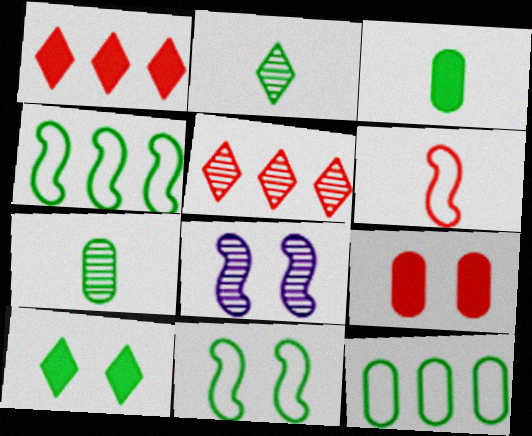[[4, 7, 10], 
[5, 6, 9], 
[5, 7, 8]]